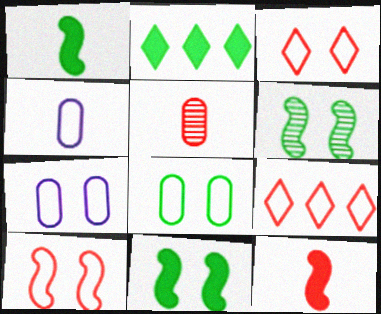[]